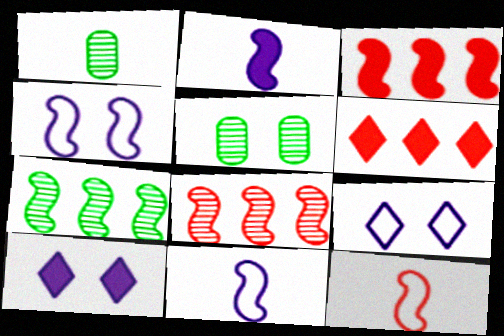[[1, 3, 9], 
[1, 4, 6], 
[5, 6, 11]]